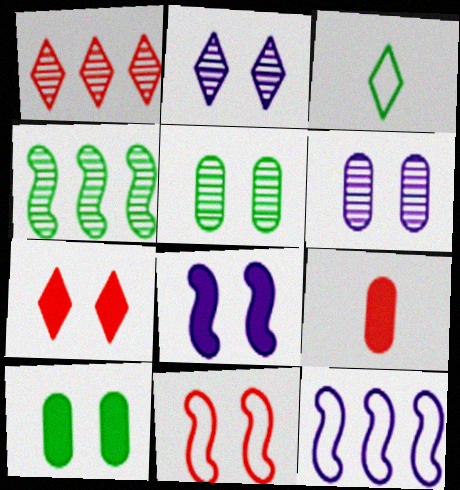[[1, 9, 11], 
[2, 10, 11], 
[3, 4, 10], 
[7, 8, 10]]